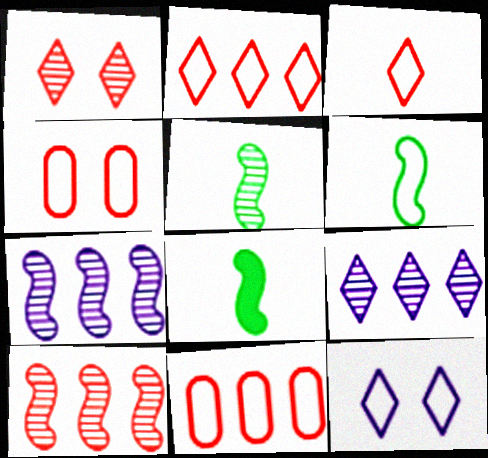[[4, 8, 9], 
[5, 6, 8], 
[6, 11, 12]]